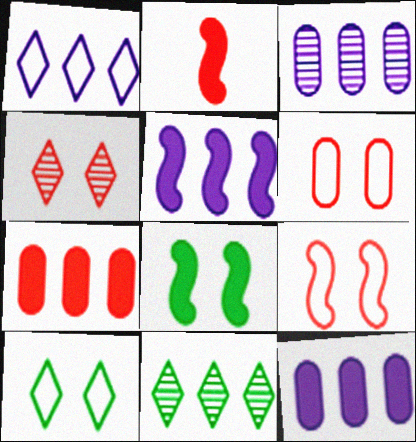[[1, 3, 5], 
[2, 3, 10], 
[2, 5, 8]]